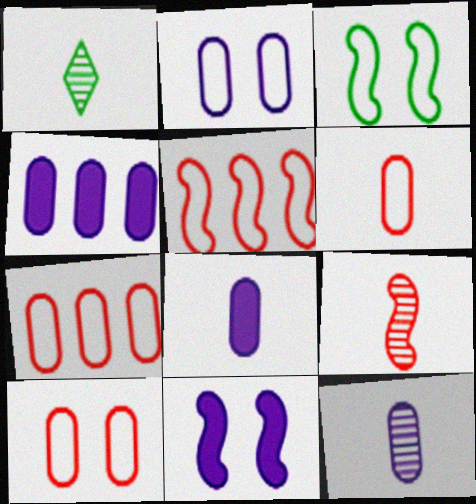[[1, 7, 11], 
[1, 9, 12], 
[2, 4, 12], 
[6, 7, 10]]